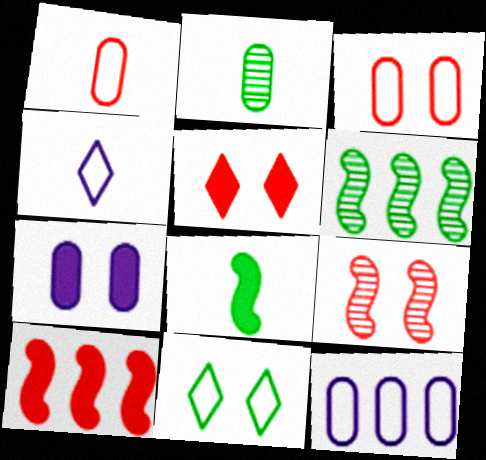[[3, 5, 9], 
[7, 9, 11]]